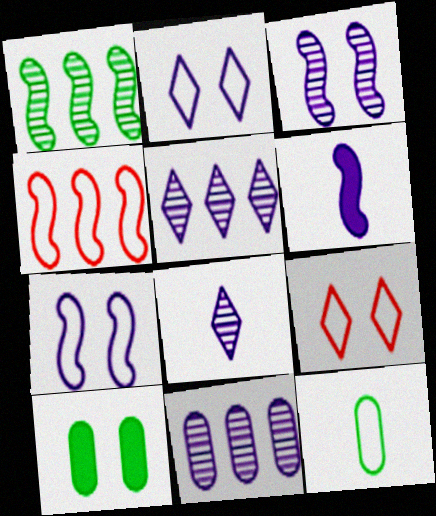[[2, 4, 12], 
[2, 6, 11], 
[3, 8, 11], 
[3, 9, 10], 
[4, 8, 10]]